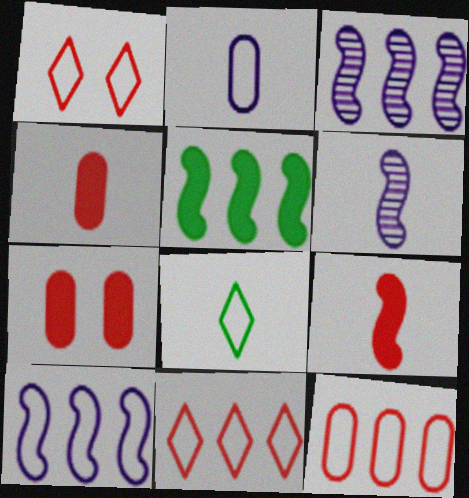[[3, 7, 8], 
[4, 6, 8]]